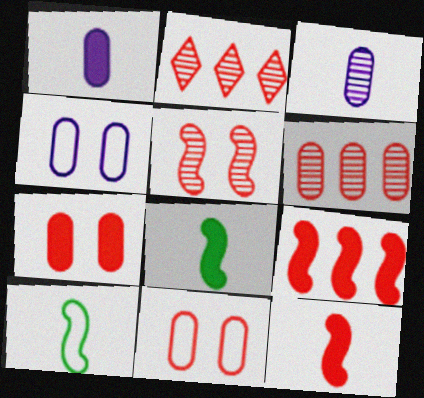[[2, 4, 8], 
[2, 11, 12]]